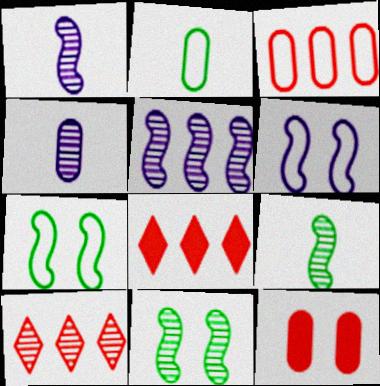[[4, 7, 8], 
[4, 10, 11]]